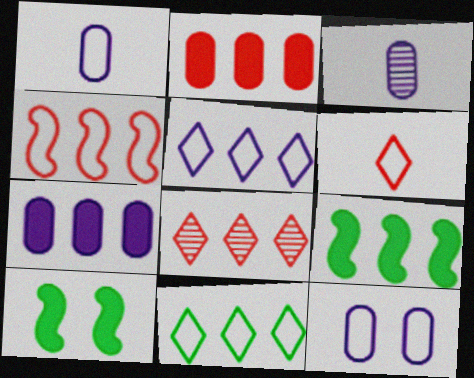[[1, 8, 10], 
[2, 4, 8], 
[3, 7, 12]]